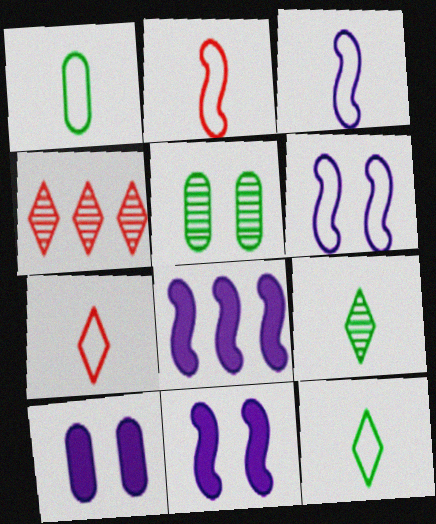[[1, 3, 7], 
[1, 4, 11], 
[5, 7, 8]]